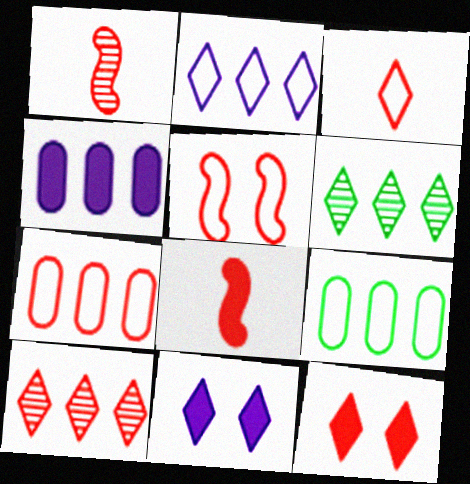[[1, 7, 12], 
[1, 9, 11], 
[3, 5, 7], 
[3, 6, 11], 
[3, 10, 12]]